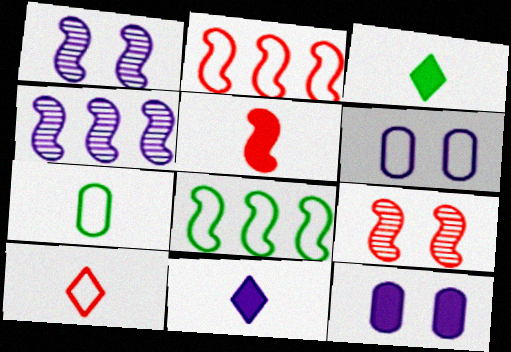[[1, 5, 8], 
[2, 5, 9], 
[4, 6, 11], 
[6, 8, 10]]